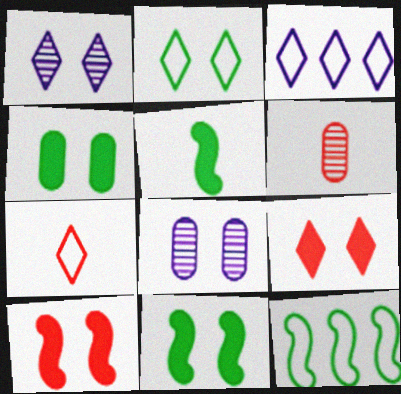[[1, 2, 9], 
[2, 3, 7], 
[2, 8, 10], 
[3, 6, 11]]